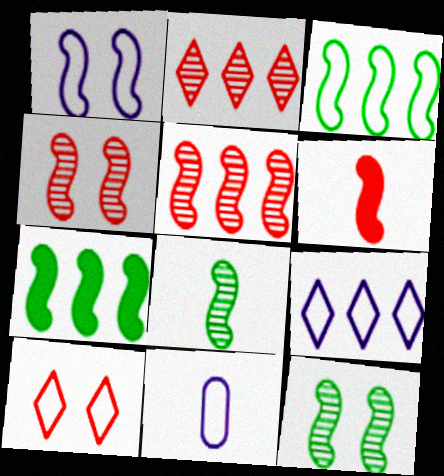[[1, 9, 11], 
[3, 10, 11]]